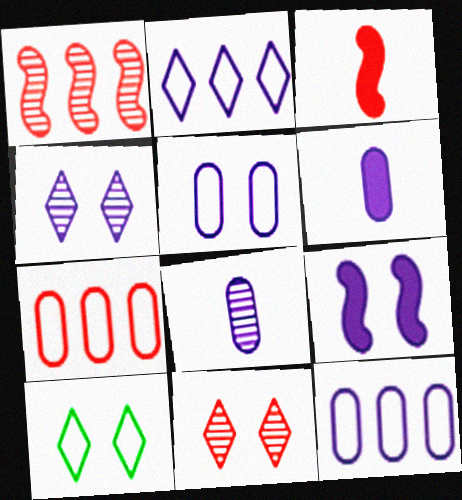[[1, 6, 10], 
[2, 8, 9], 
[3, 7, 11], 
[4, 5, 9]]